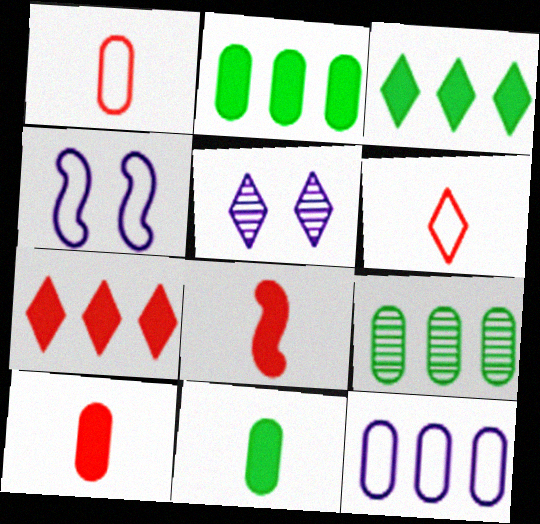[[3, 5, 6]]